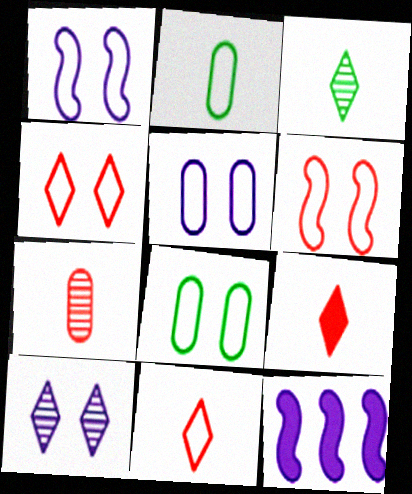[[1, 4, 8]]